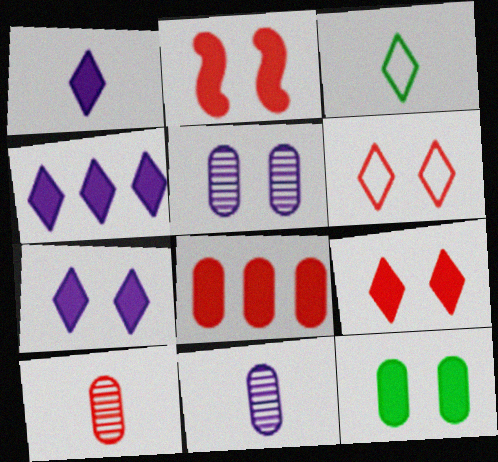[[1, 4, 7], 
[2, 7, 12]]